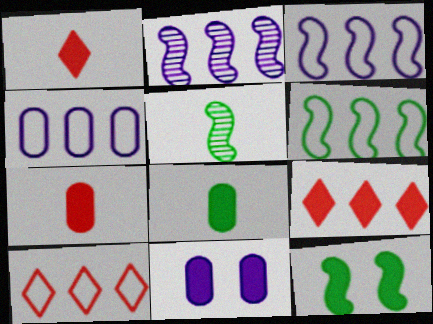[[4, 6, 10], 
[5, 6, 12], 
[5, 10, 11]]